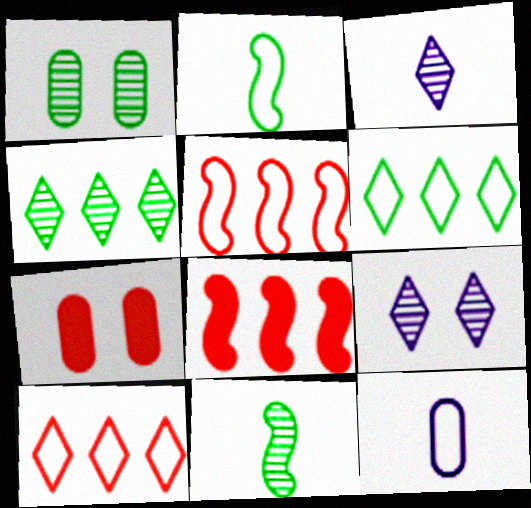[[1, 4, 11]]